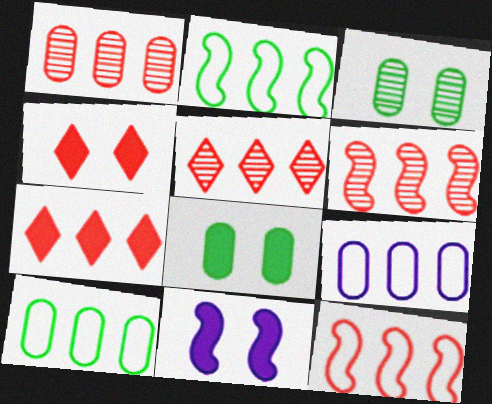[[1, 5, 6], 
[1, 7, 12], 
[4, 8, 11]]